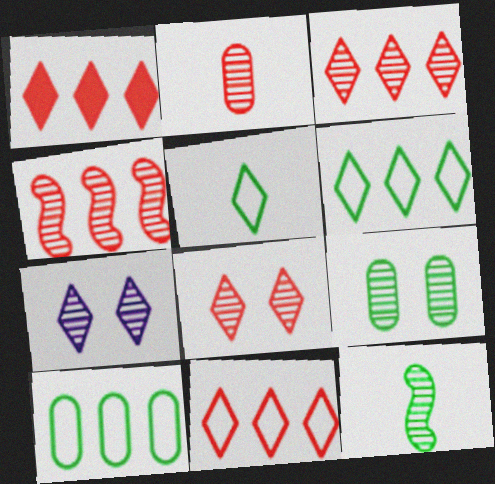[[1, 3, 11], 
[1, 5, 7], 
[2, 4, 8]]